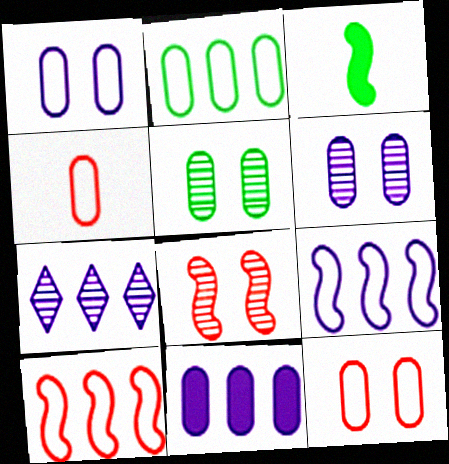[[1, 2, 4], 
[3, 7, 12], 
[3, 8, 9], 
[4, 5, 11], 
[7, 9, 11]]